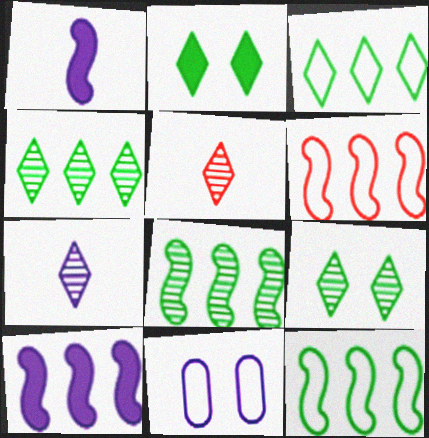[[6, 8, 10], 
[7, 10, 11]]